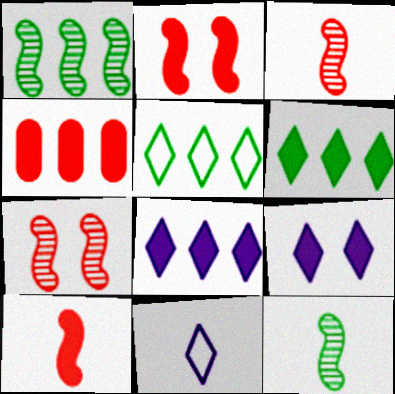[]